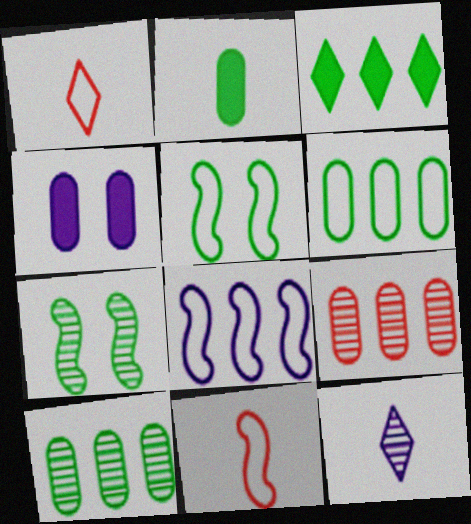[[2, 11, 12], 
[3, 8, 9], 
[4, 8, 12], 
[5, 8, 11], 
[7, 9, 12]]